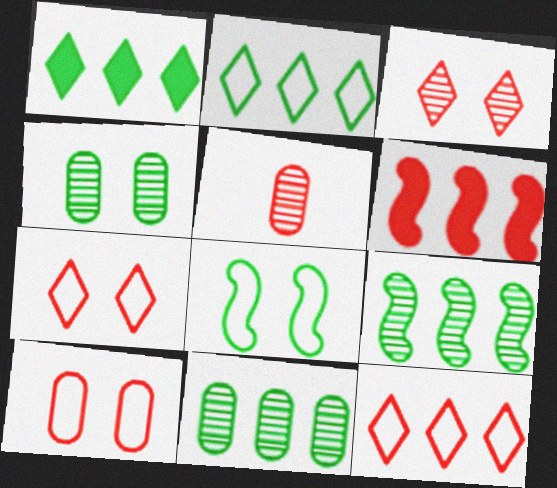[[5, 6, 7]]